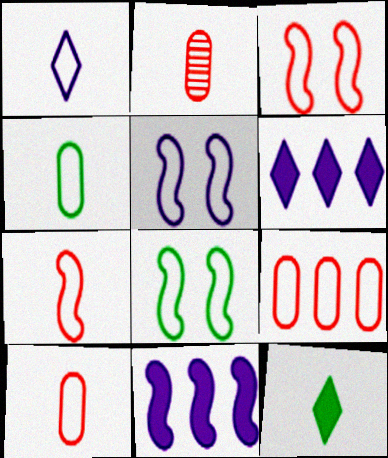[[1, 4, 7], 
[1, 8, 9], 
[2, 6, 8], 
[3, 5, 8]]